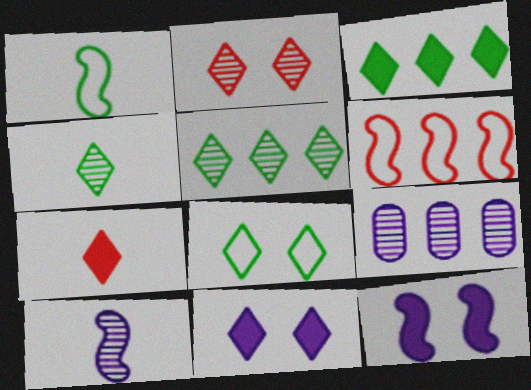[[2, 8, 11], 
[3, 4, 8], 
[3, 6, 9], 
[3, 7, 11]]